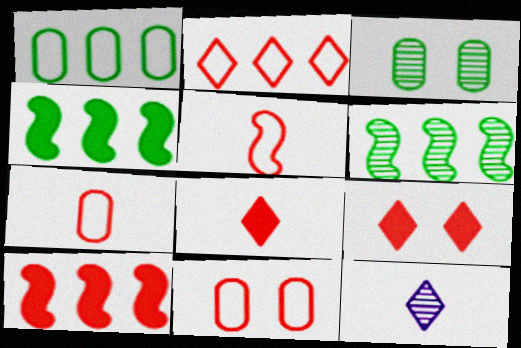[[2, 5, 11], 
[4, 11, 12]]